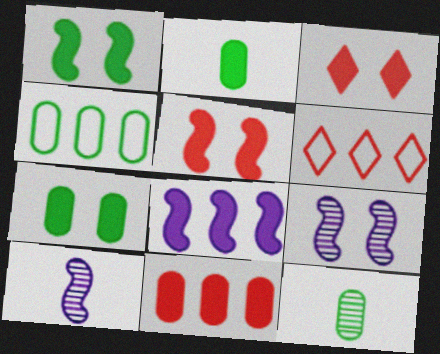[[2, 3, 8], 
[2, 6, 9], 
[3, 4, 10], 
[4, 7, 12], 
[6, 7, 10]]